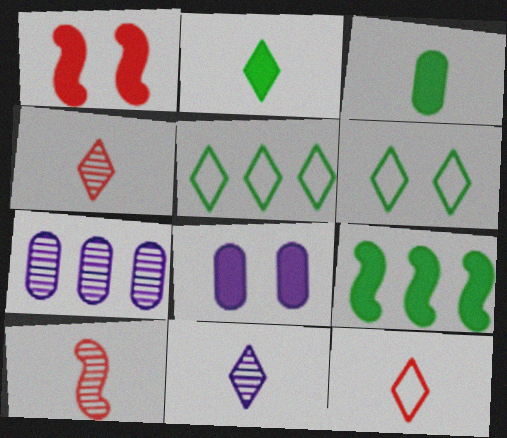[[2, 11, 12], 
[5, 8, 10]]